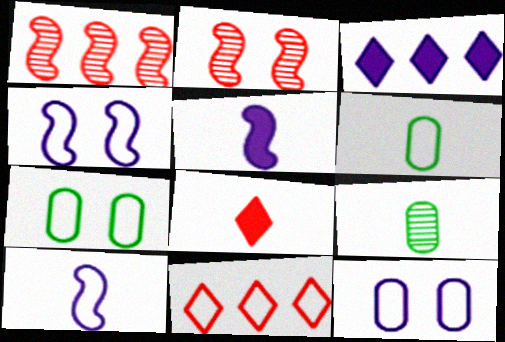[[2, 3, 6], 
[4, 6, 11], 
[7, 10, 11], 
[8, 9, 10]]